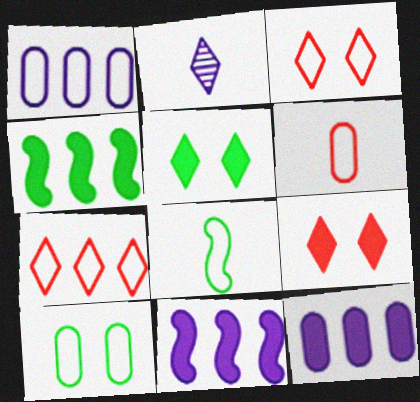[[1, 3, 8], 
[1, 6, 10], 
[2, 5, 7]]